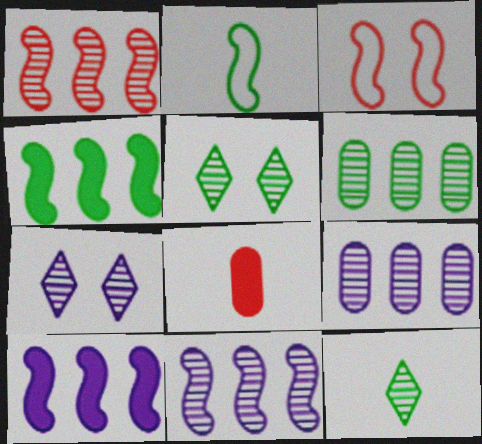[]